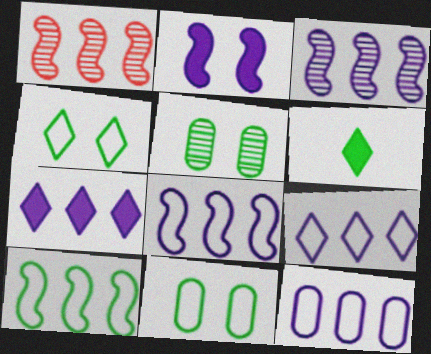[[3, 7, 12], 
[5, 6, 10], 
[8, 9, 12]]